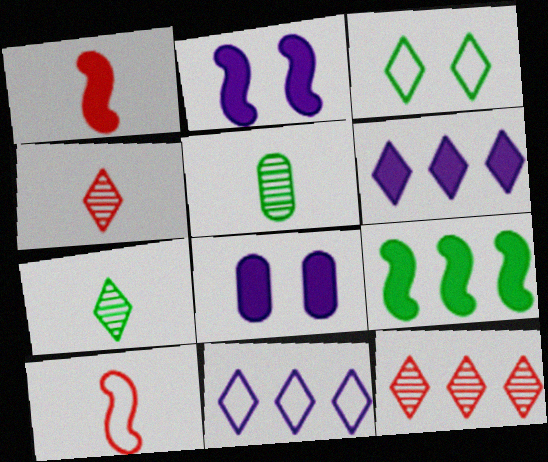[[1, 2, 9], 
[3, 4, 6], 
[3, 5, 9]]